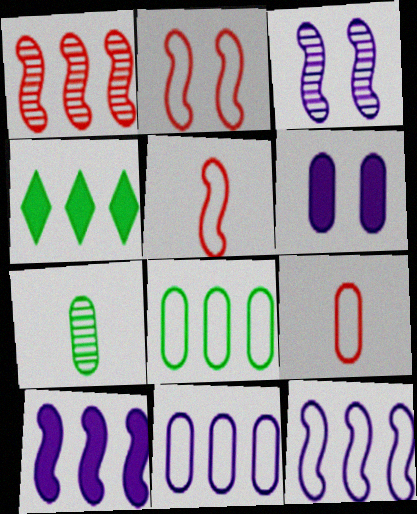[[1, 4, 11], 
[3, 4, 9]]